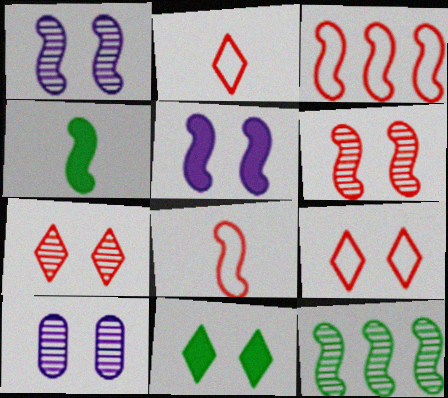[[1, 3, 4], 
[5, 8, 12]]